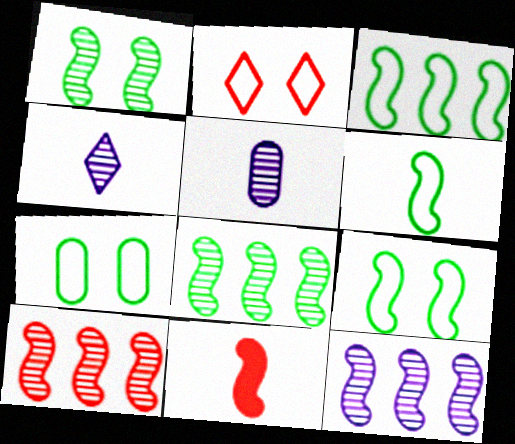[[3, 6, 9], 
[8, 10, 12], 
[9, 11, 12]]